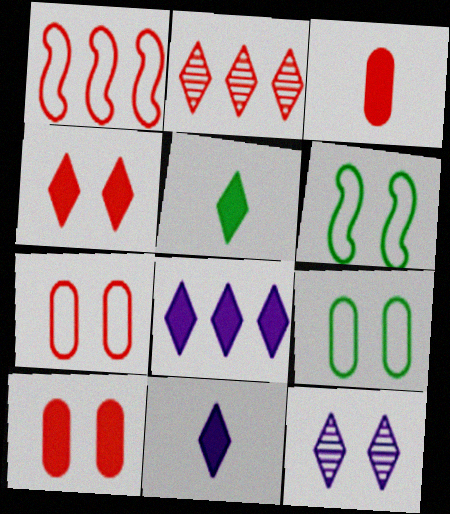[[4, 5, 8], 
[6, 10, 12]]